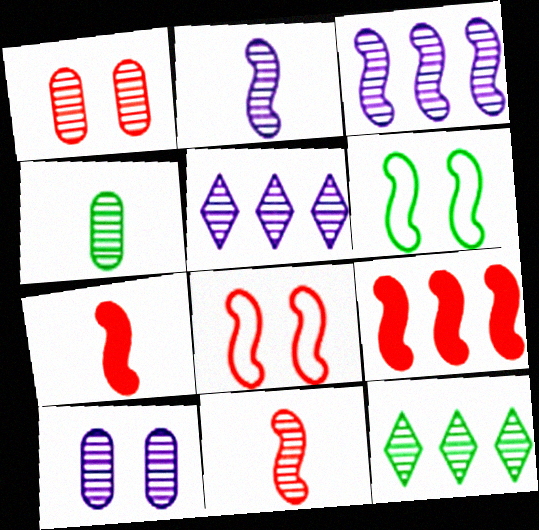[[1, 2, 12], 
[2, 5, 10], 
[2, 6, 9], 
[3, 6, 7], 
[8, 9, 11], 
[10, 11, 12]]